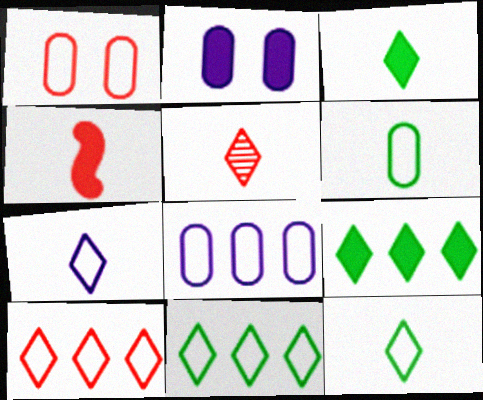[[1, 6, 8], 
[2, 4, 9], 
[3, 5, 7]]